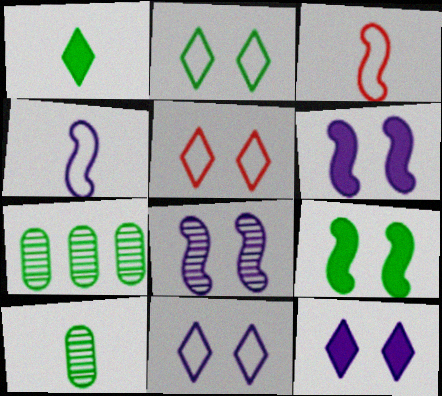[[2, 5, 11], 
[3, 7, 12]]